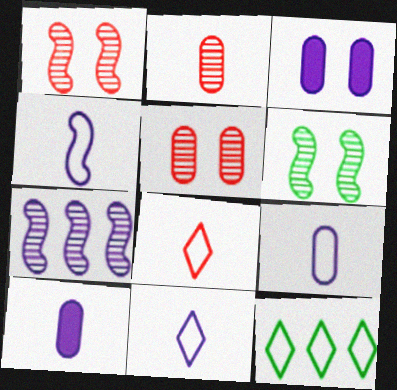[[1, 10, 12], 
[3, 7, 11], 
[4, 9, 11]]